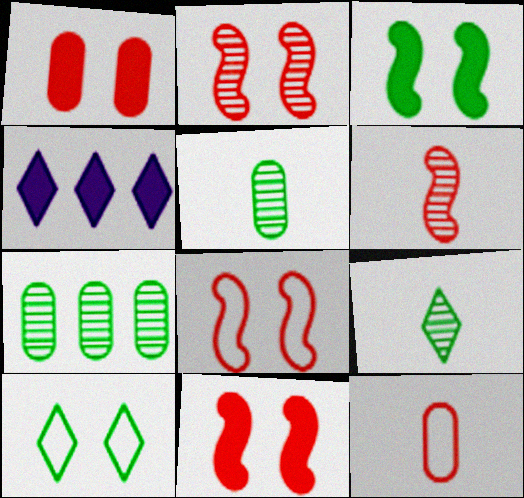[[2, 8, 11], 
[4, 5, 8]]